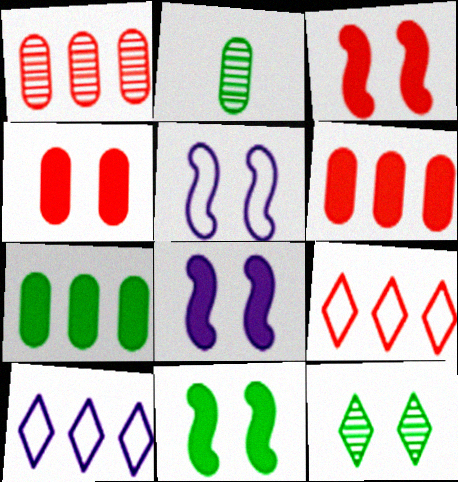[[2, 3, 10], 
[2, 8, 9], 
[3, 8, 11], 
[4, 5, 12]]